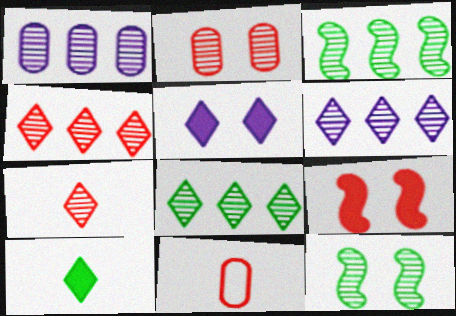[[1, 3, 4], 
[1, 7, 12], 
[3, 5, 11], 
[4, 6, 8], 
[4, 9, 11]]